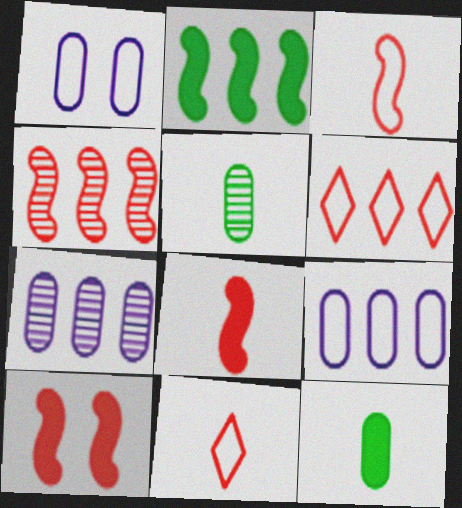[[2, 6, 7], 
[3, 4, 10]]